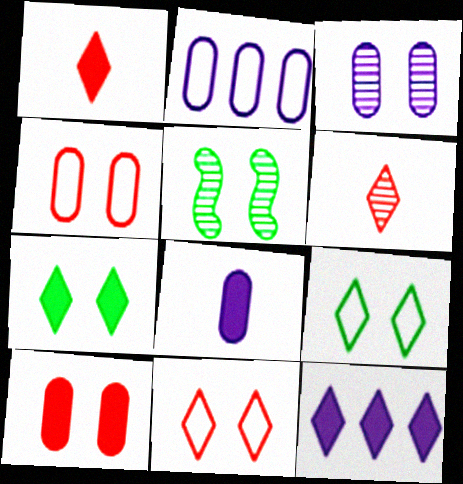[[1, 2, 5], 
[1, 7, 12], 
[2, 3, 8], 
[6, 9, 12]]